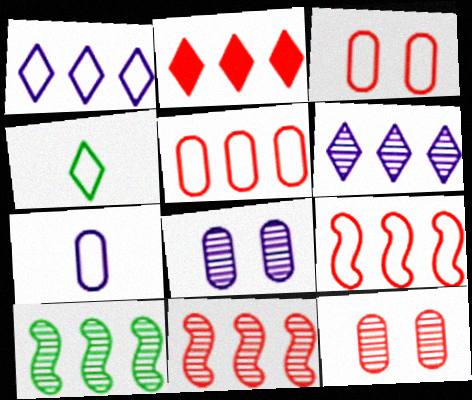[[2, 5, 11]]